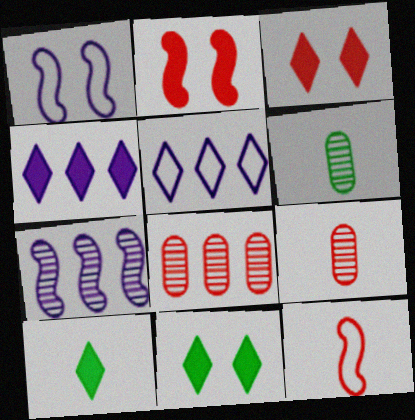[[1, 8, 10], 
[2, 5, 6], 
[3, 4, 10], 
[3, 8, 12]]